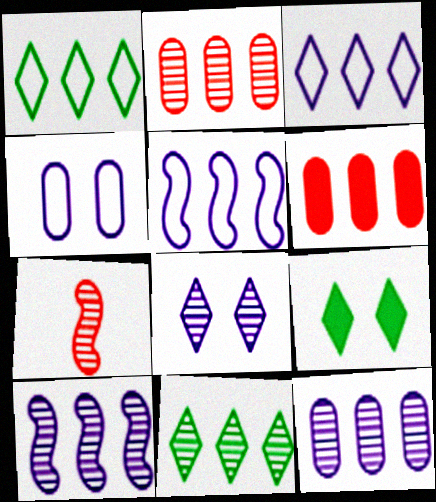[[1, 6, 10], 
[2, 10, 11], 
[5, 6, 11]]